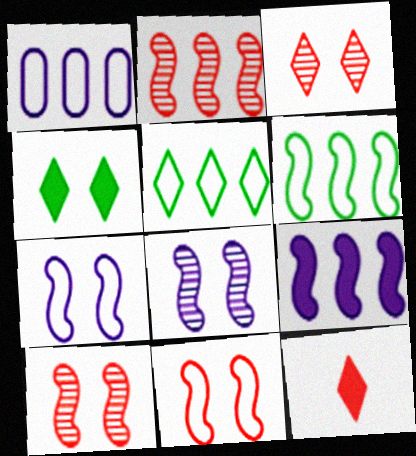[[2, 6, 9]]